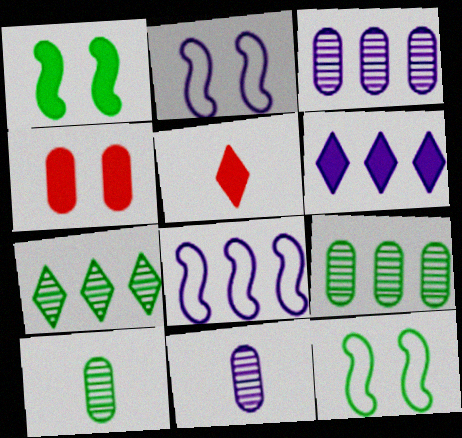[[2, 5, 9], 
[2, 6, 11], 
[3, 5, 12], 
[3, 6, 8]]